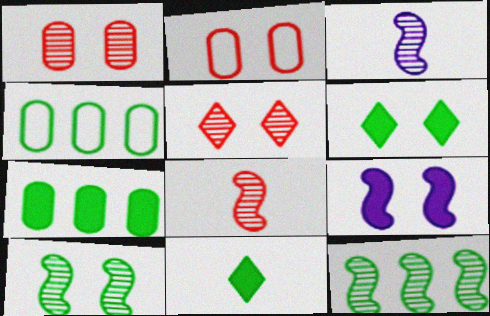[[4, 10, 11]]